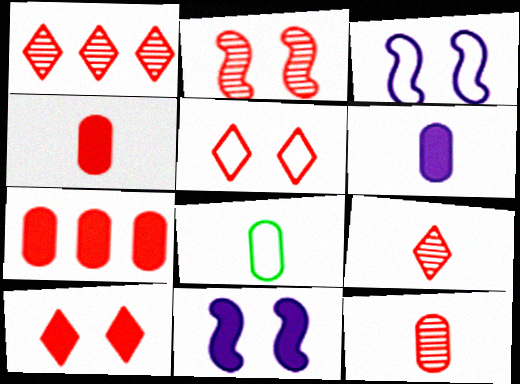[[1, 2, 12], 
[1, 8, 11], 
[6, 8, 12]]